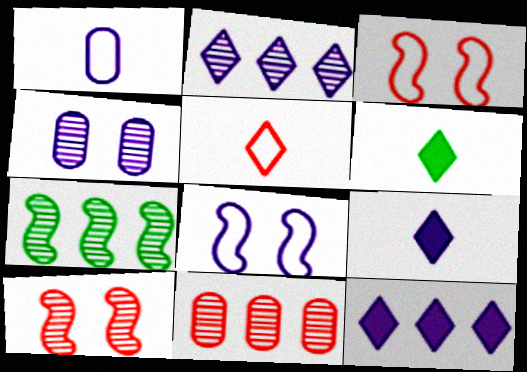[[2, 7, 11], 
[6, 8, 11]]